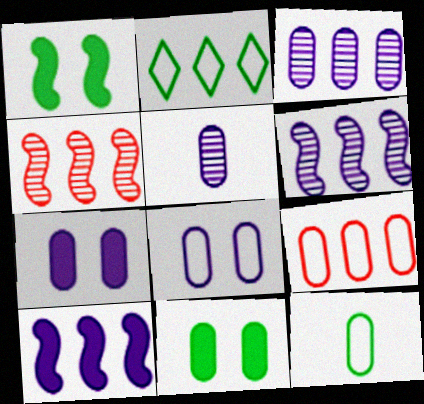[[5, 9, 11], 
[8, 9, 12]]